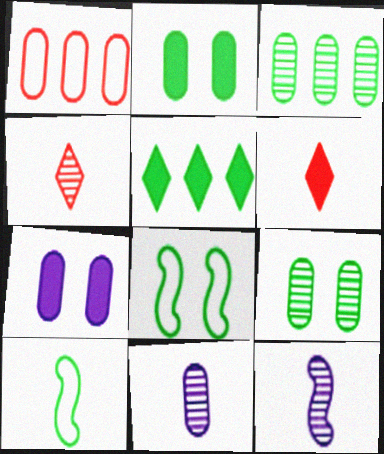[[1, 2, 11], 
[5, 9, 10], 
[6, 10, 11]]